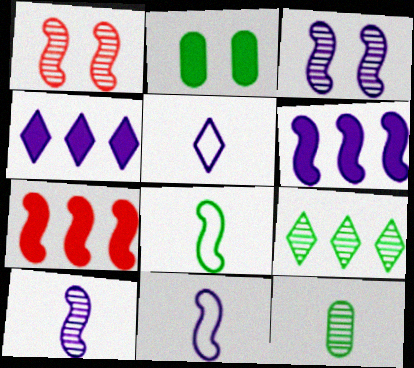[[1, 6, 8], 
[2, 8, 9], 
[3, 6, 11], 
[3, 7, 8]]